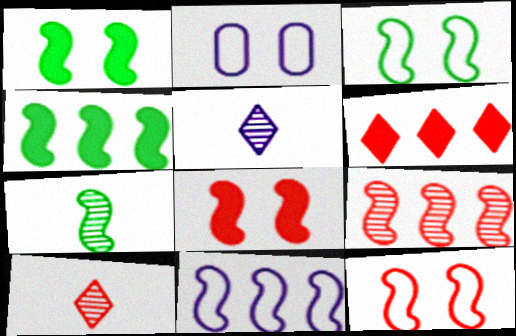[[2, 4, 10], 
[2, 6, 7], 
[3, 4, 7], 
[4, 9, 11], 
[7, 8, 11]]